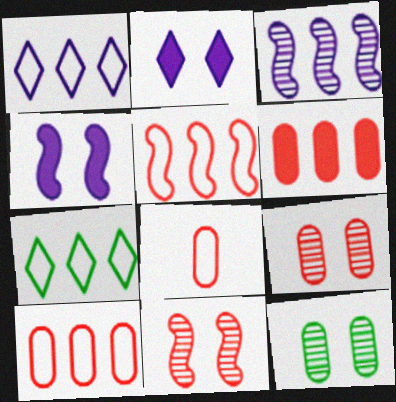[[3, 6, 7], 
[6, 8, 9]]